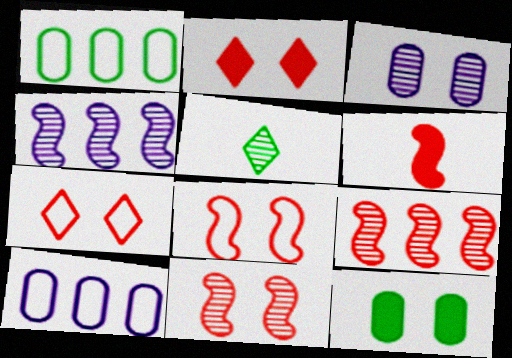[[3, 5, 9], 
[6, 8, 9]]